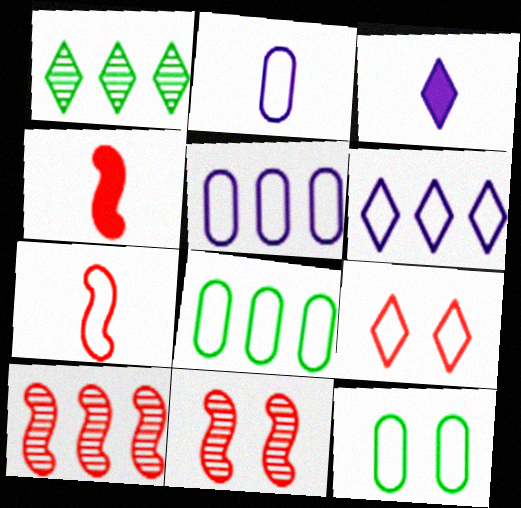[[1, 3, 9], 
[3, 8, 11], 
[3, 10, 12], 
[6, 7, 12]]